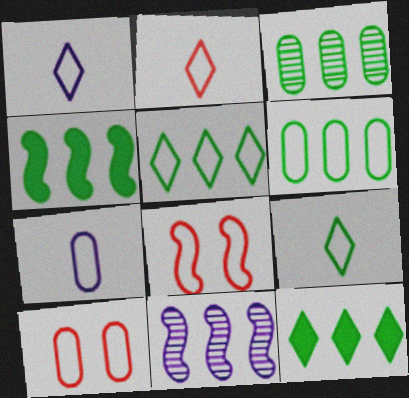[[1, 2, 9], 
[1, 6, 8], 
[3, 4, 5], 
[5, 7, 8], 
[6, 7, 10]]